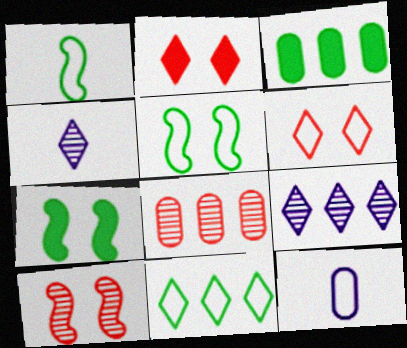[[2, 4, 11]]